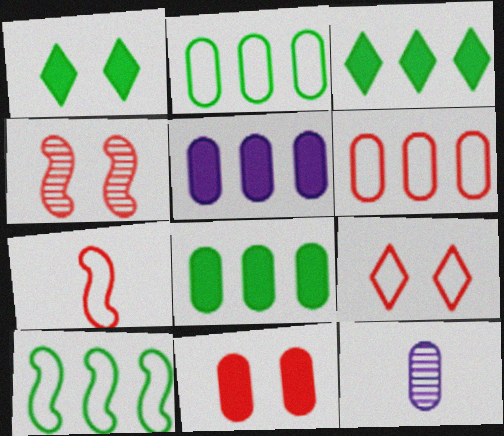[[2, 11, 12], 
[4, 9, 11], 
[6, 7, 9]]